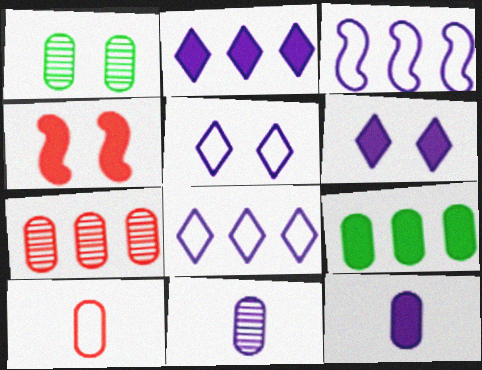[[1, 4, 5], 
[1, 7, 11], 
[3, 6, 11]]